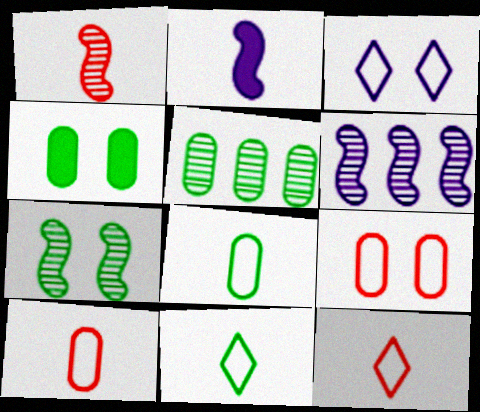[[1, 6, 7], 
[4, 5, 8], 
[4, 6, 12]]